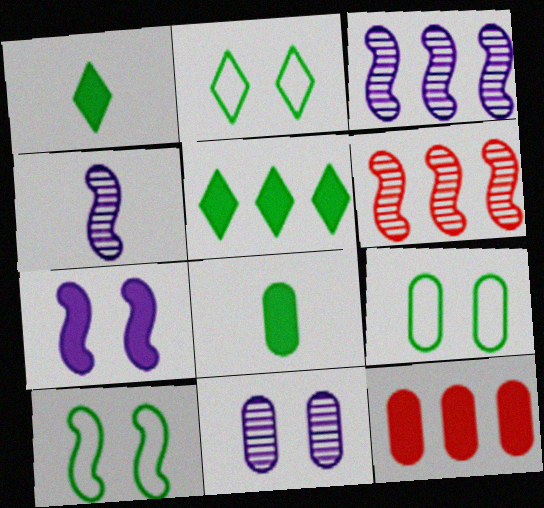[[1, 7, 12], 
[2, 4, 12], 
[2, 9, 10]]